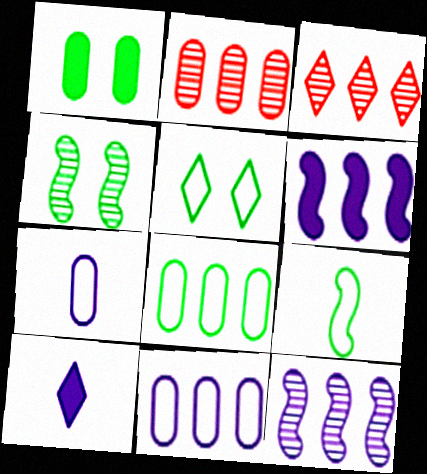[[1, 2, 7], 
[1, 4, 5], 
[3, 5, 10], 
[3, 6, 8], 
[5, 8, 9]]